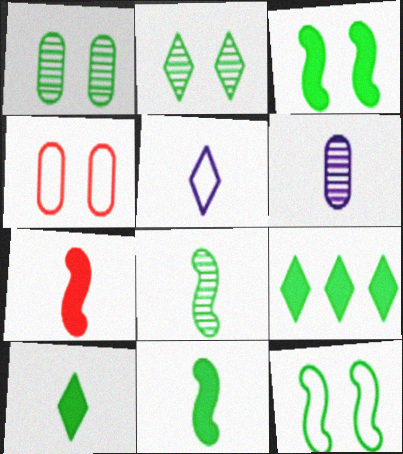[]